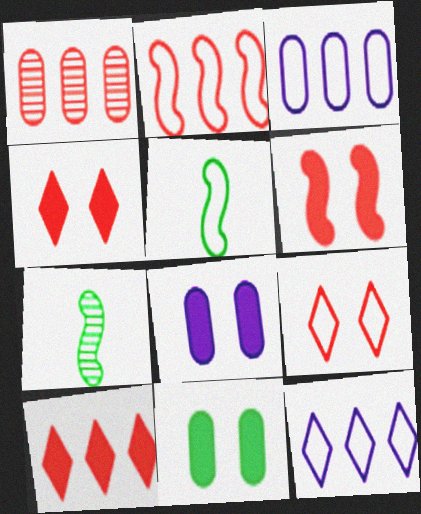[[1, 2, 10], 
[3, 4, 7], 
[3, 5, 9]]